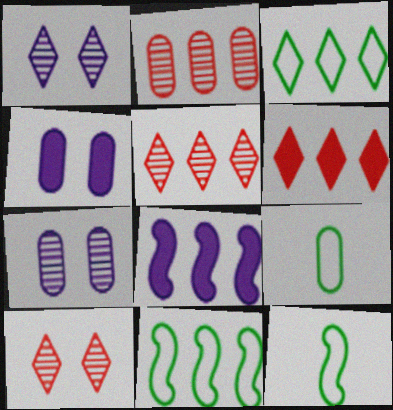[[2, 3, 8], 
[2, 4, 9], 
[4, 5, 12], 
[6, 7, 12], 
[8, 9, 10]]